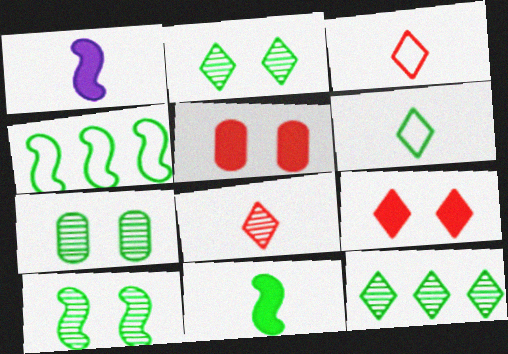[[2, 7, 10], 
[4, 10, 11]]